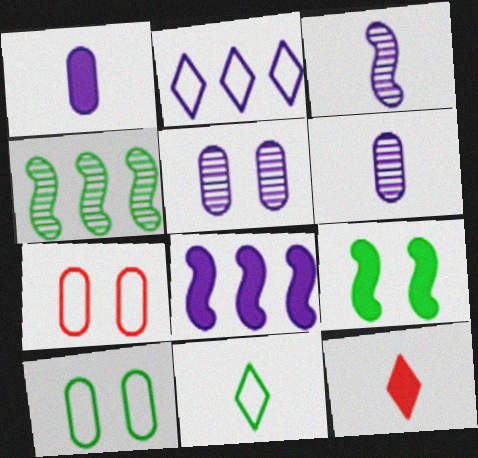[]